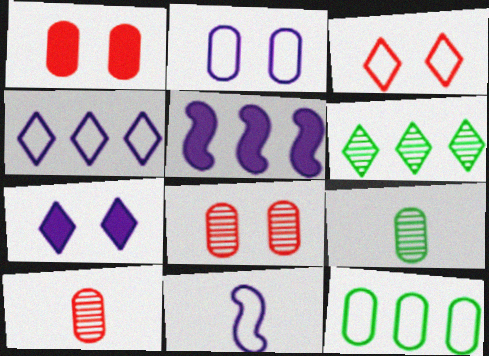[[1, 6, 11], 
[2, 4, 11], 
[3, 5, 9], 
[3, 11, 12]]